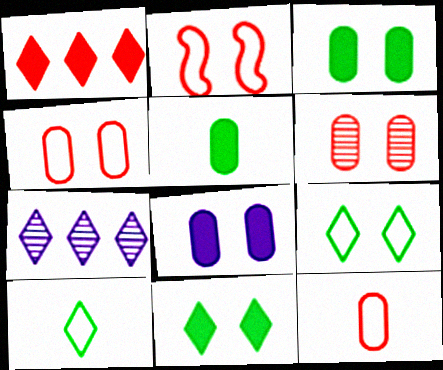[[2, 5, 7]]